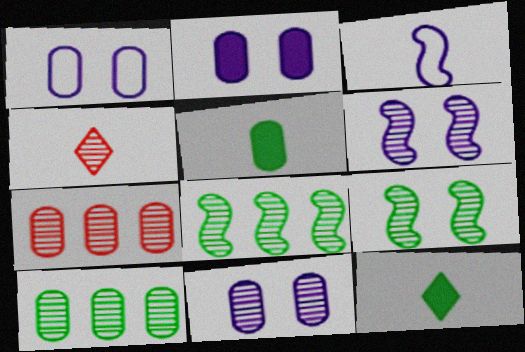[[1, 2, 11], 
[1, 5, 7], 
[3, 4, 5], 
[4, 6, 10], 
[4, 8, 11]]